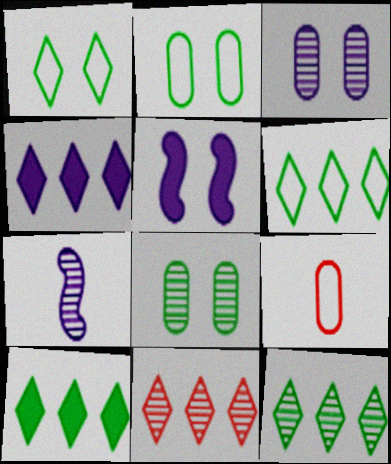[[4, 6, 11], 
[5, 9, 12], 
[6, 10, 12], 
[7, 8, 11]]